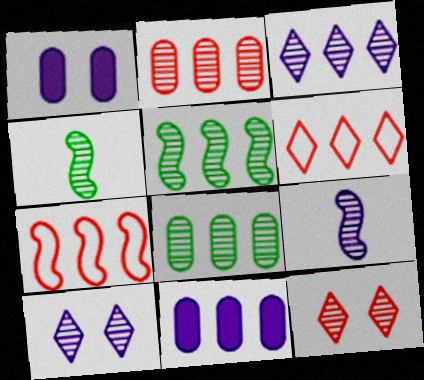[[1, 4, 6], 
[2, 3, 5], 
[2, 4, 10], 
[5, 6, 11], 
[8, 9, 12]]